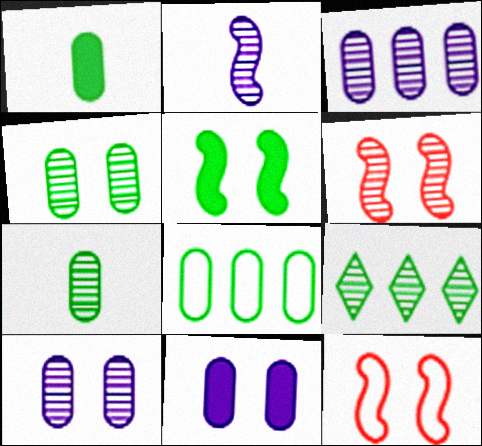[[1, 4, 8]]